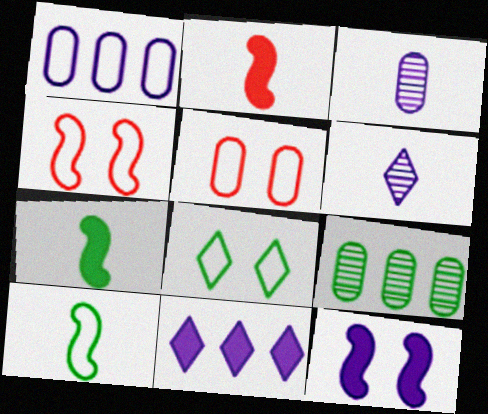[[1, 6, 12], 
[7, 8, 9]]